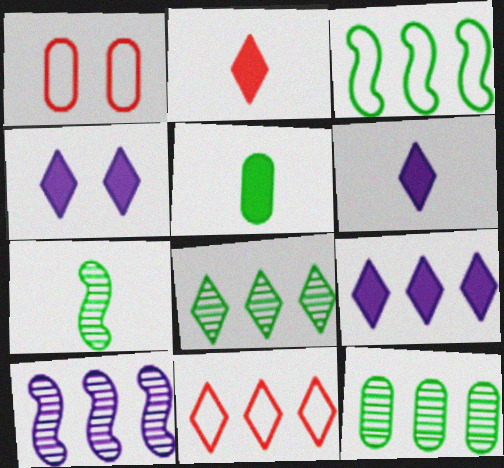[[1, 7, 9], 
[4, 6, 9], 
[8, 9, 11]]